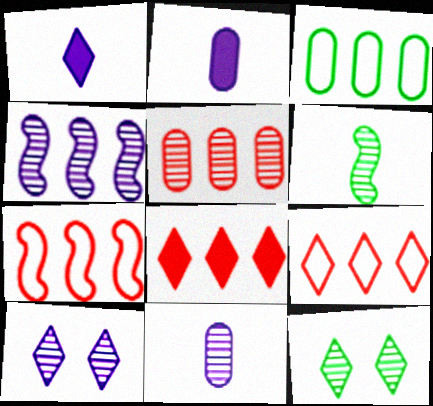[[1, 9, 12], 
[2, 7, 12], 
[3, 4, 8], 
[4, 10, 11], 
[5, 6, 10], 
[5, 7, 8]]